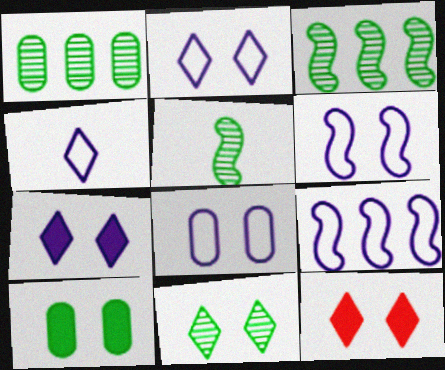[[1, 5, 11], 
[2, 6, 8], 
[2, 11, 12], 
[4, 8, 9]]